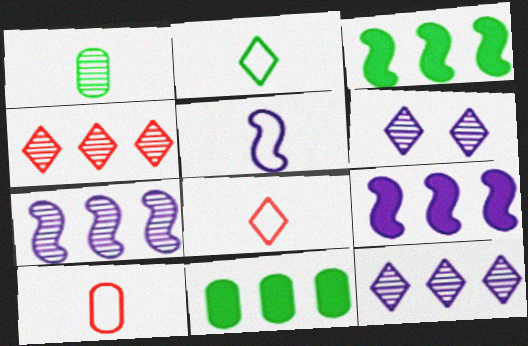[[2, 5, 10], 
[3, 6, 10]]